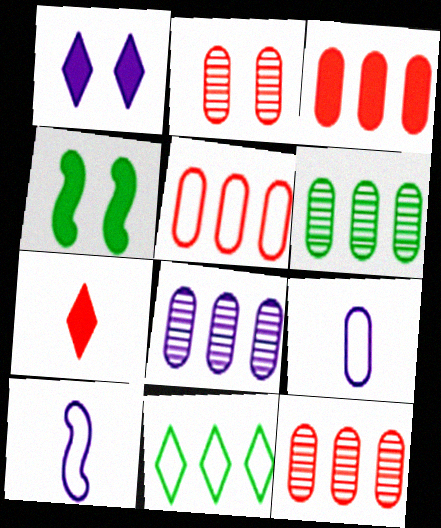[[1, 8, 10], 
[3, 5, 12], 
[6, 8, 12]]